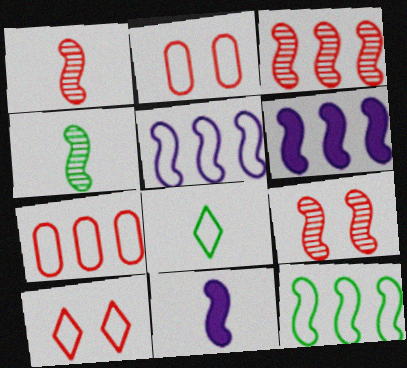[[1, 3, 9], 
[2, 5, 8], 
[3, 6, 12], 
[9, 11, 12]]